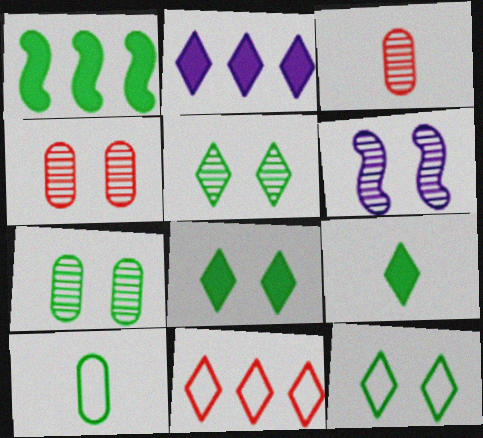[[1, 5, 10], 
[4, 5, 6], 
[5, 8, 12]]